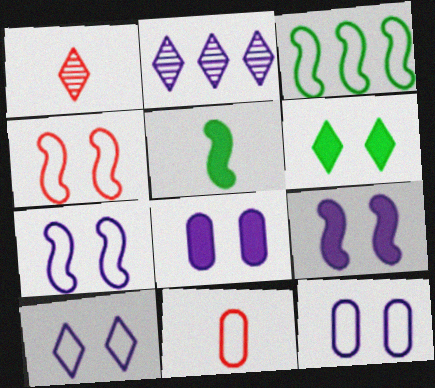[[1, 3, 8], 
[3, 10, 11], 
[7, 10, 12]]